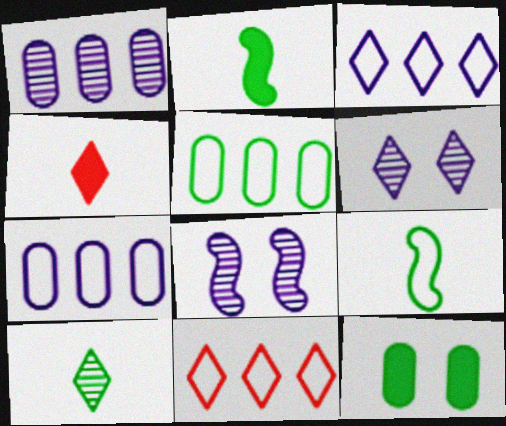[[4, 5, 8]]